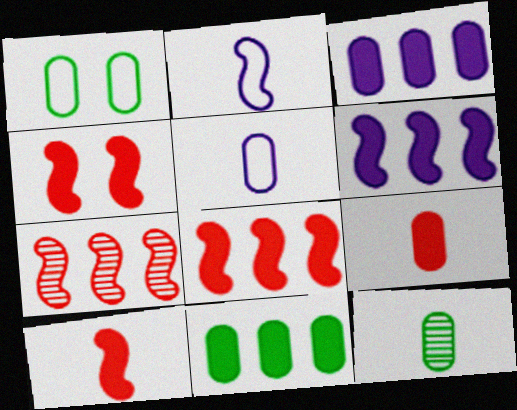[[1, 11, 12], 
[4, 8, 10], 
[5, 9, 12]]